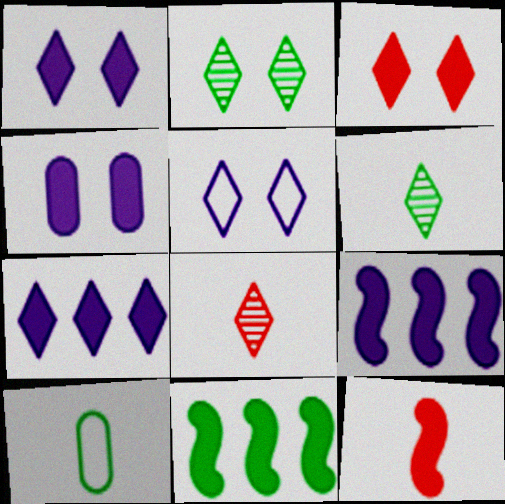[[2, 3, 5], 
[2, 10, 11]]